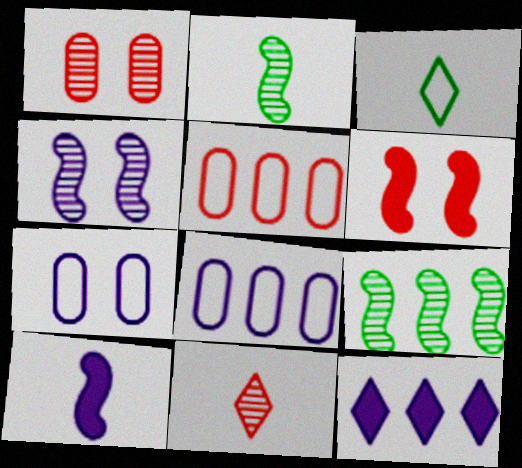[[5, 6, 11], 
[5, 9, 12]]